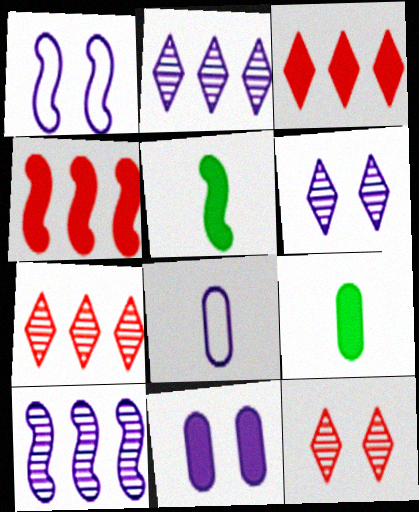[[1, 6, 11], 
[1, 7, 9], 
[3, 5, 11]]